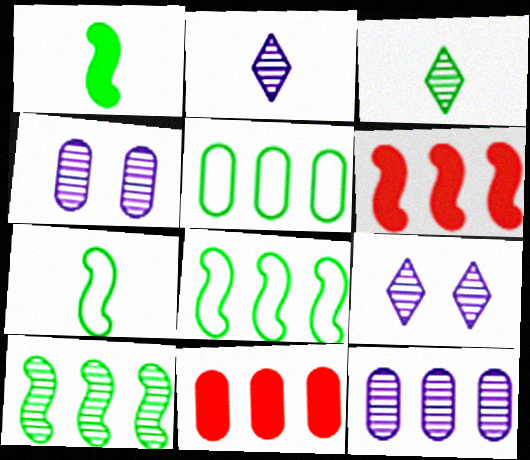[[5, 11, 12], 
[7, 9, 11]]